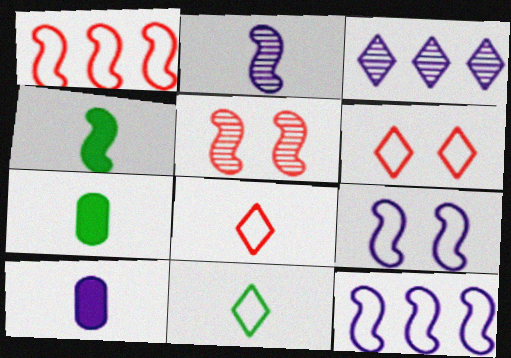[[2, 7, 8], 
[3, 9, 10], 
[4, 5, 12]]